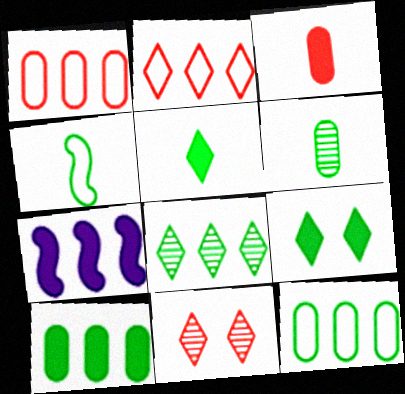[[1, 7, 8], 
[3, 7, 9], 
[4, 5, 6]]